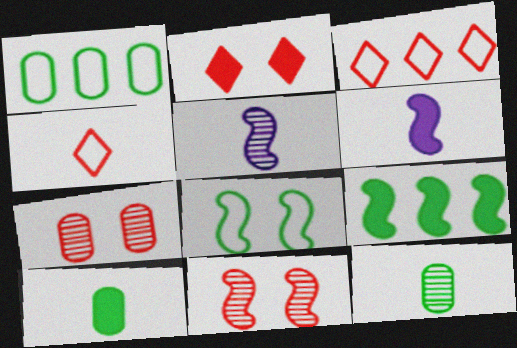[[1, 2, 5], 
[4, 5, 10], 
[4, 6, 12]]